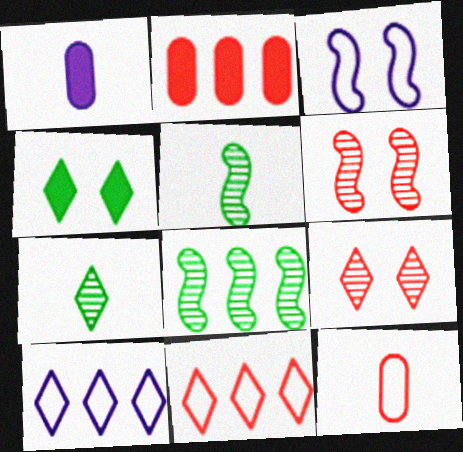[[2, 3, 7], 
[2, 8, 10]]